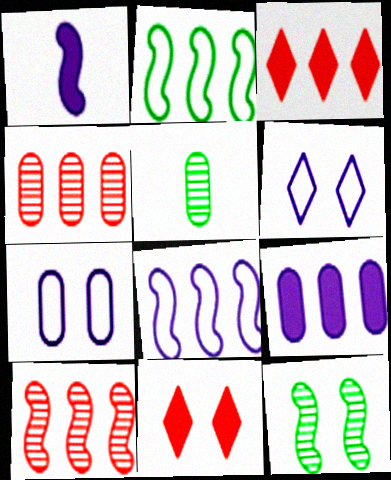[[5, 8, 11], 
[7, 11, 12]]